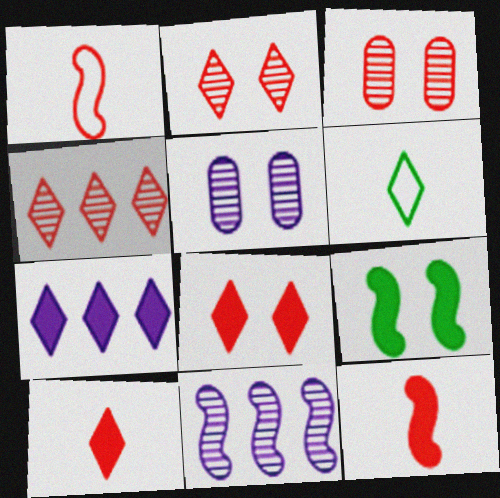[[1, 9, 11], 
[2, 6, 7]]